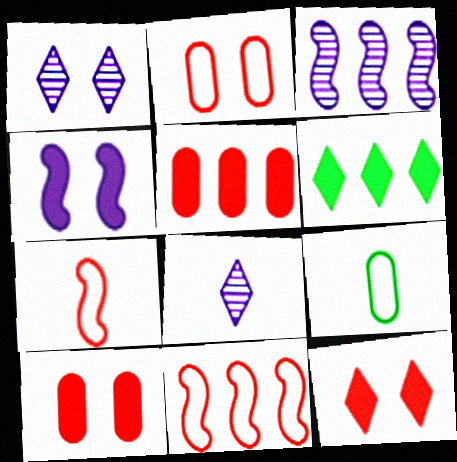[[3, 9, 12]]